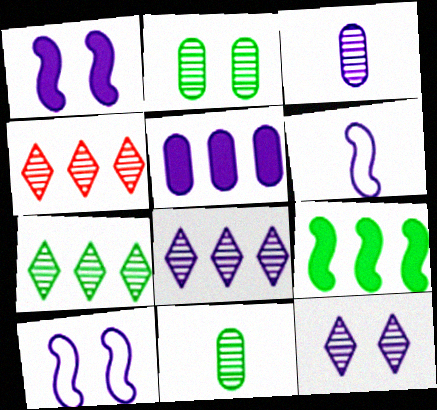[[4, 7, 8], 
[5, 6, 12]]